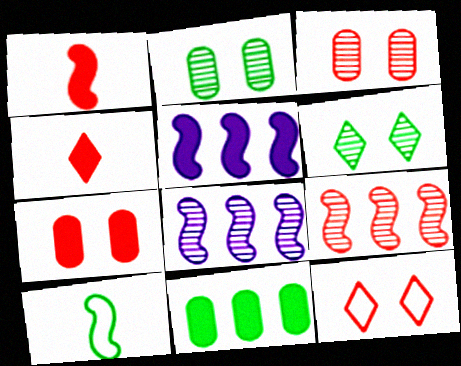[[6, 10, 11]]